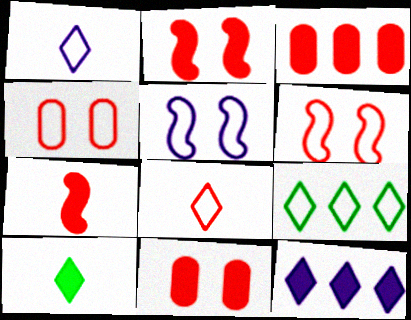[]